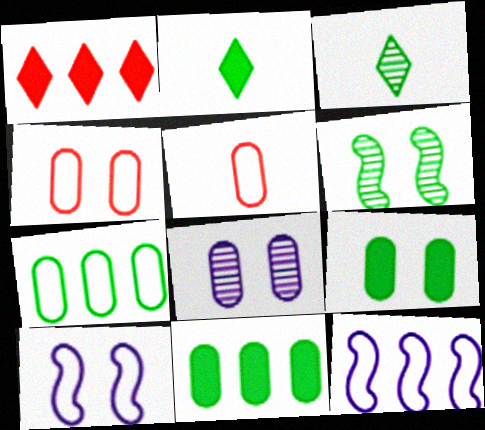[[2, 6, 7], 
[4, 8, 9], 
[5, 8, 11]]